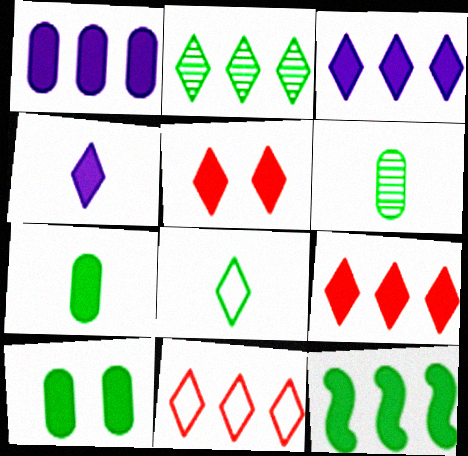[[1, 9, 12], 
[2, 3, 11]]